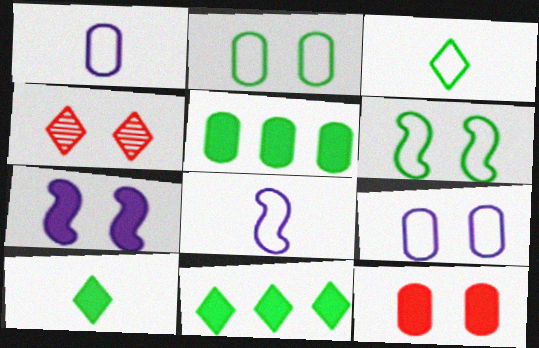[[2, 4, 7], 
[4, 5, 8]]